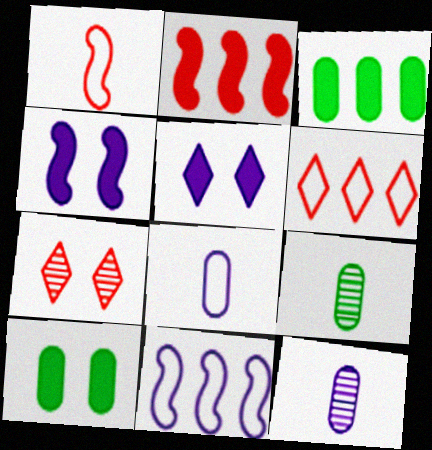[[4, 6, 9], 
[5, 11, 12]]